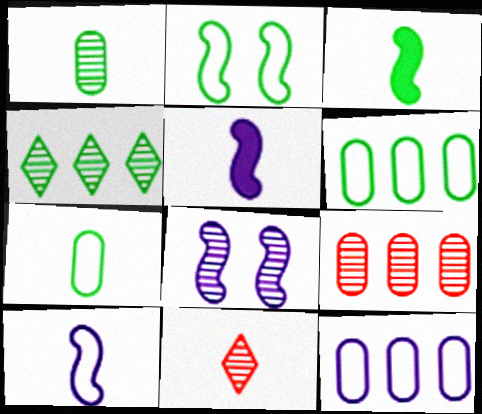[[5, 7, 11]]